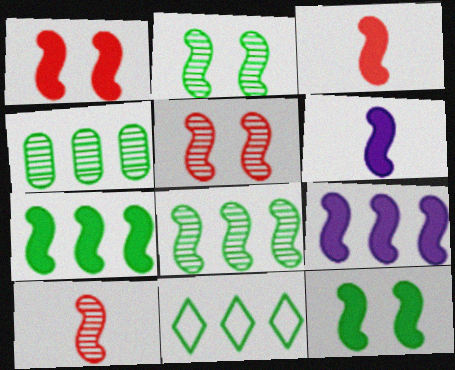[[1, 6, 7], 
[3, 9, 12], 
[4, 7, 11]]